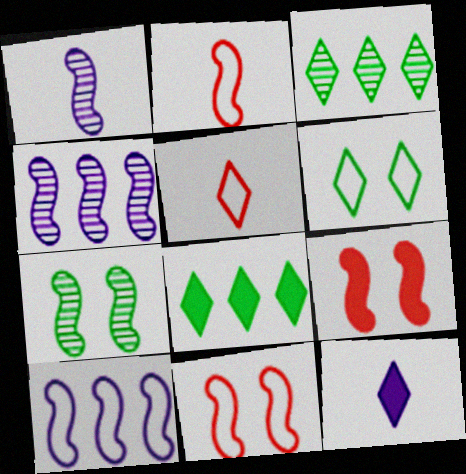[]